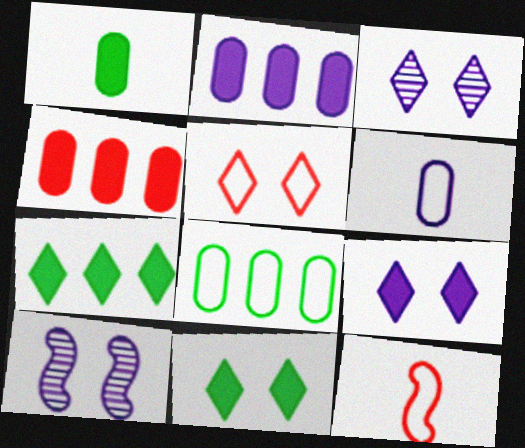[[3, 5, 11]]